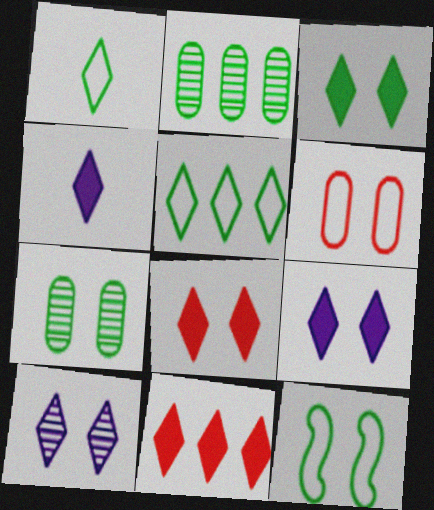[[1, 10, 11], 
[3, 4, 11], 
[3, 7, 12], 
[3, 8, 9]]